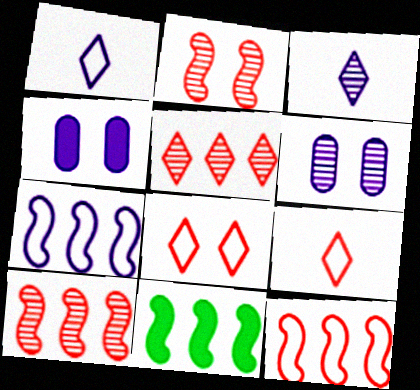[[3, 4, 7], 
[6, 9, 11], 
[7, 10, 11]]